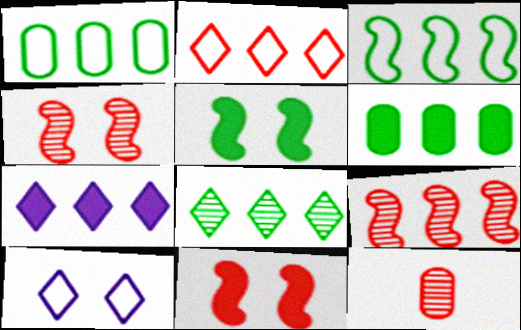[[1, 7, 9], 
[2, 7, 8], 
[2, 11, 12], 
[3, 6, 8]]